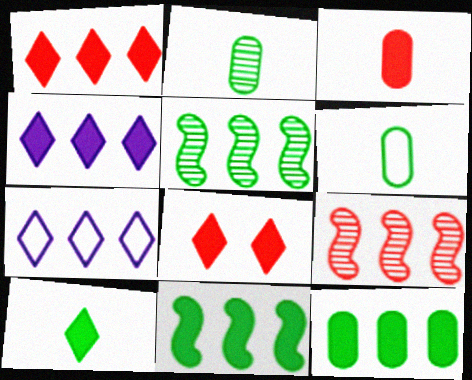[[4, 8, 10], 
[7, 9, 12]]